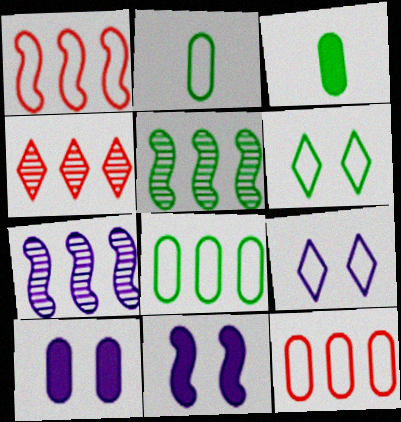[[1, 2, 9], 
[2, 4, 11], 
[3, 5, 6]]